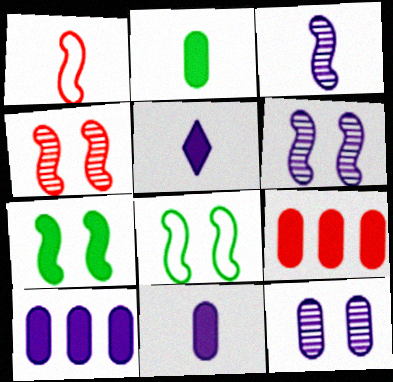[[5, 7, 9]]